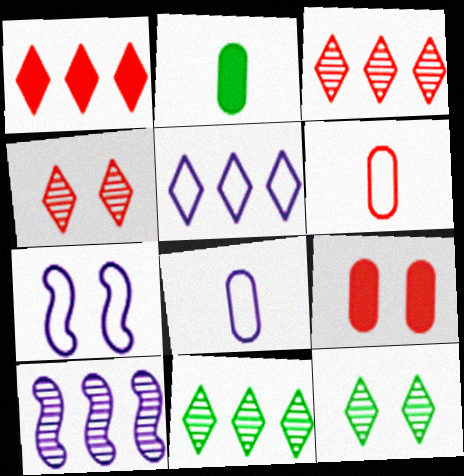[[1, 5, 11], 
[2, 3, 7], 
[5, 7, 8], 
[7, 9, 12]]